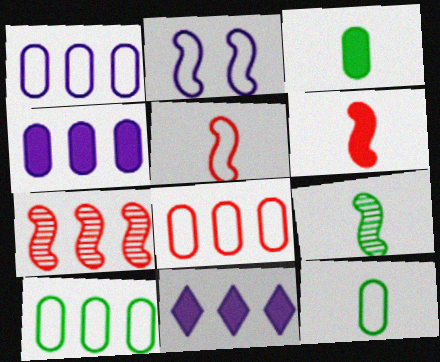[[1, 8, 10], 
[7, 10, 11]]